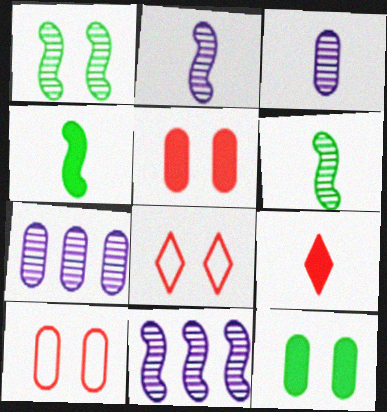[[4, 7, 8]]